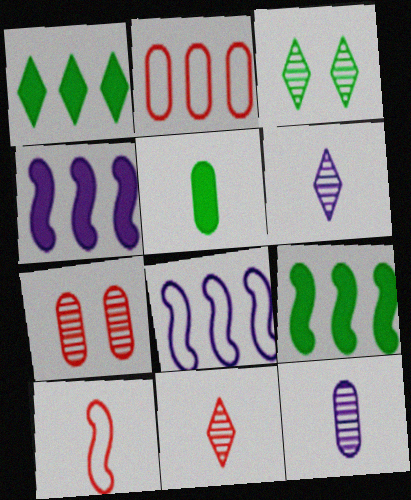[[5, 6, 10]]